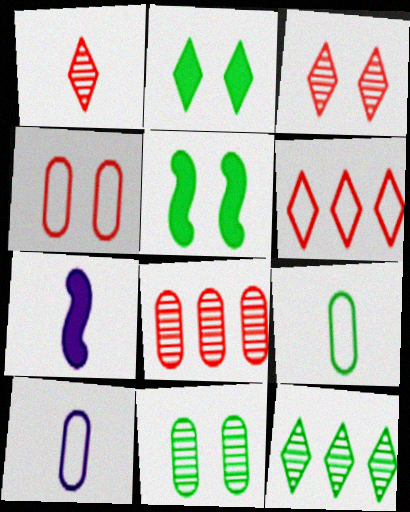[[1, 7, 9], 
[4, 7, 12], 
[5, 9, 12], 
[6, 7, 11]]